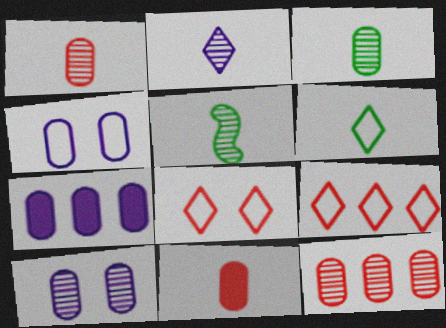[[1, 2, 5], 
[3, 10, 12], 
[5, 7, 8]]